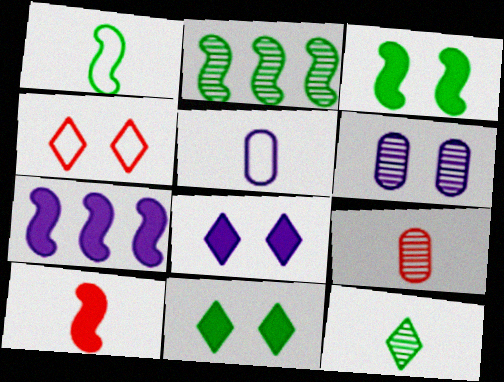[[1, 2, 3], 
[3, 4, 6], 
[3, 7, 10], 
[5, 10, 12]]